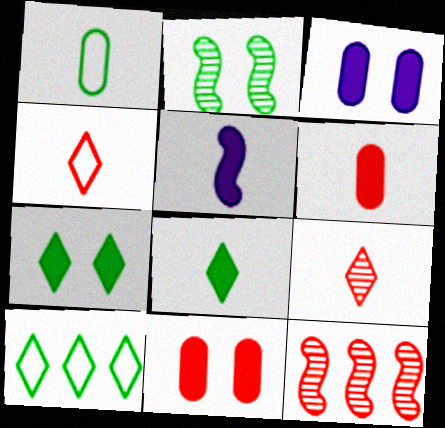[[1, 5, 9], 
[4, 11, 12], 
[5, 6, 8]]